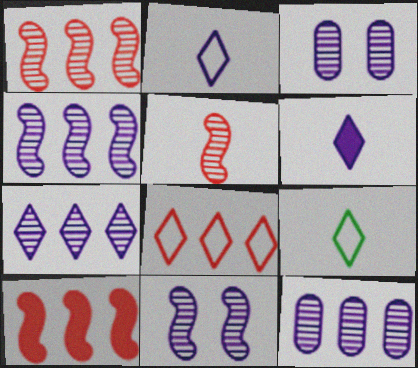[[3, 9, 10], 
[4, 7, 12]]